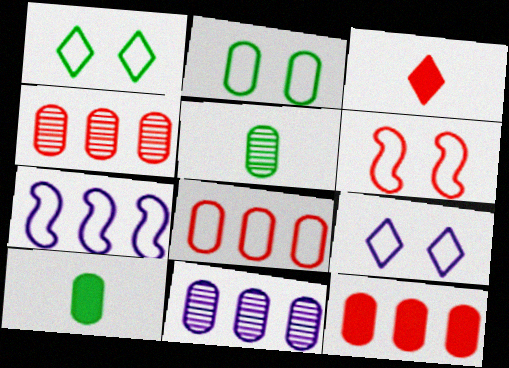[[2, 6, 9], 
[3, 4, 6], 
[4, 8, 12]]